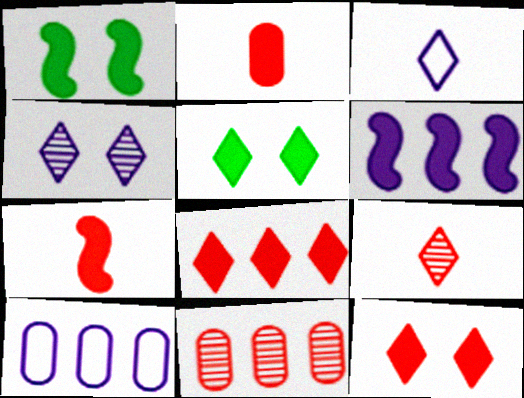[[1, 3, 11], 
[1, 6, 7], 
[1, 9, 10], 
[2, 5, 6]]